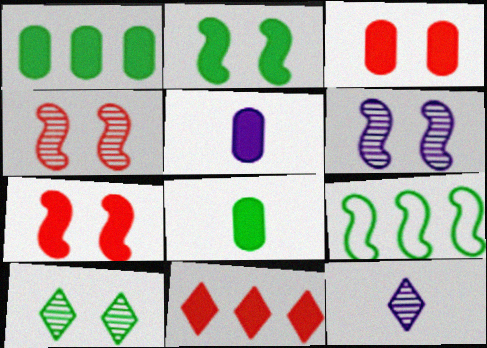[[1, 3, 5], 
[2, 5, 11], 
[3, 9, 12], 
[8, 9, 10]]